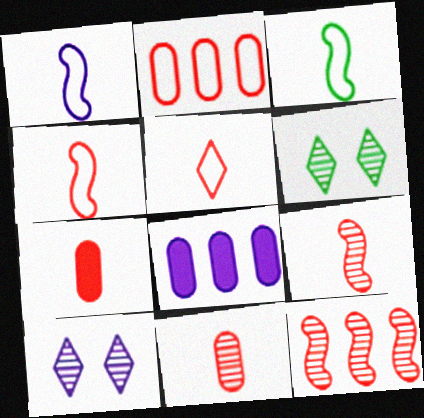[[1, 3, 4], 
[1, 8, 10], 
[4, 6, 8], 
[5, 7, 9]]